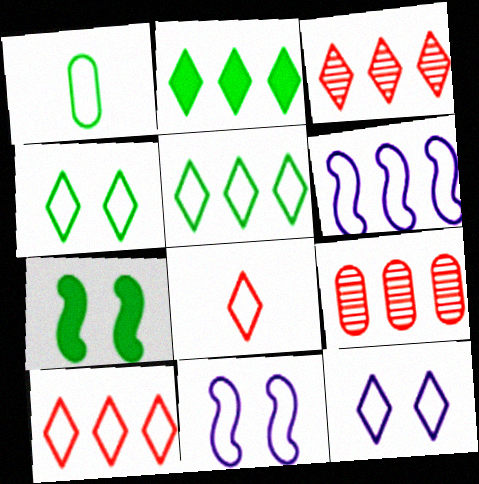[[1, 10, 11], 
[2, 6, 9], 
[5, 8, 12]]